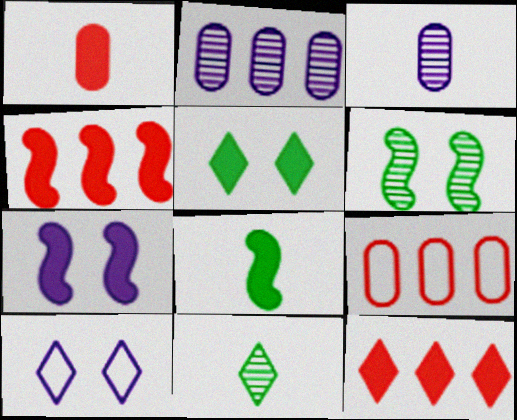[[4, 7, 8], 
[7, 9, 11], 
[10, 11, 12]]